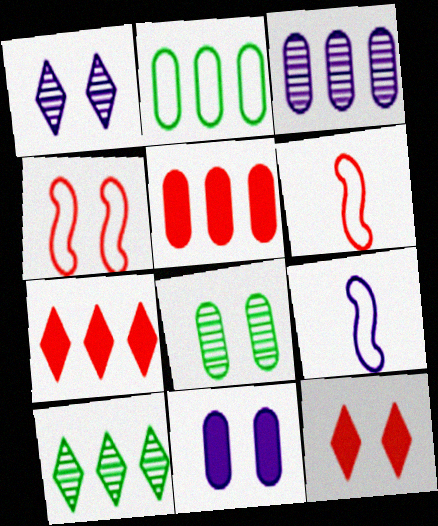[[2, 3, 5], 
[6, 10, 11], 
[7, 8, 9]]